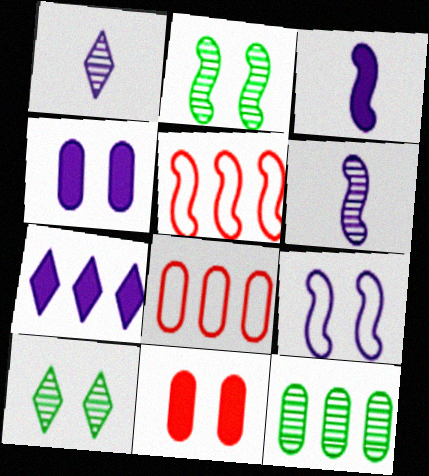[[2, 3, 5], 
[3, 4, 7], 
[3, 8, 10], 
[5, 7, 12], 
[9, 10, 11]]